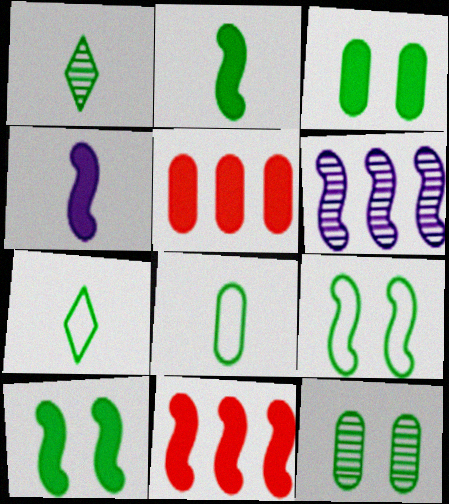[[1, 2, 8], 
[4, 10, 11]]